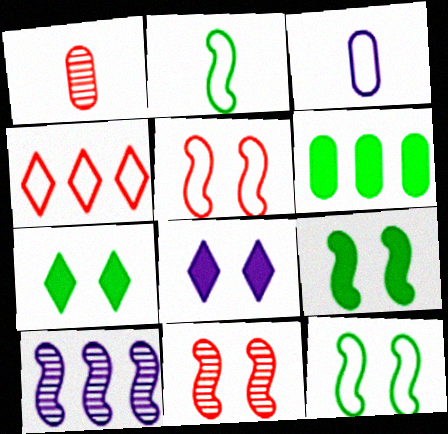[[3, 4, 12], 
[3, 8, 10], 
[4, 6, 10]]